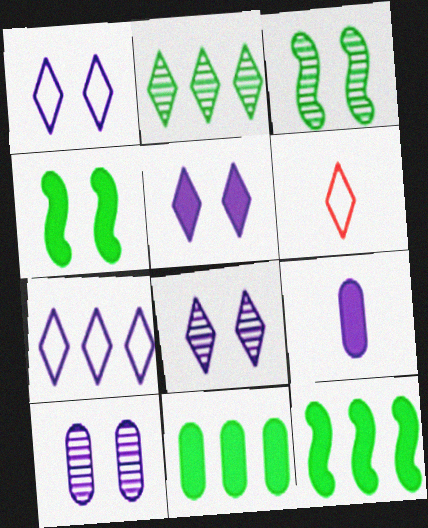[[1, 5, 8], 
[2, 5, 6], 
[6, 10, 12]]